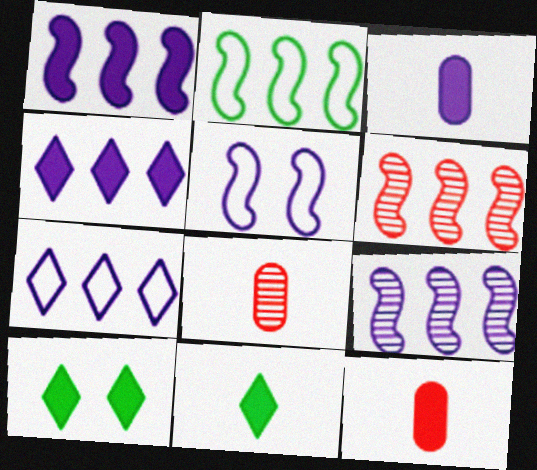[[1, 2, 6], 
[1, 10, 12]]